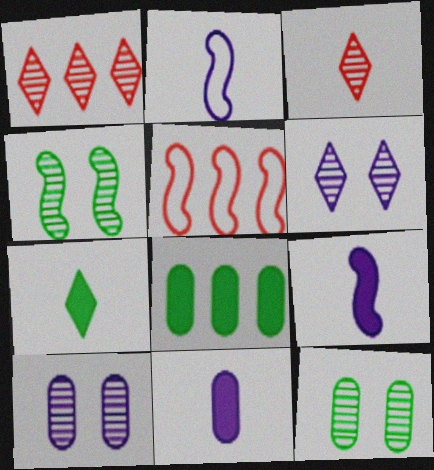[[4, 5, 9], 
[5, 7, 10]]